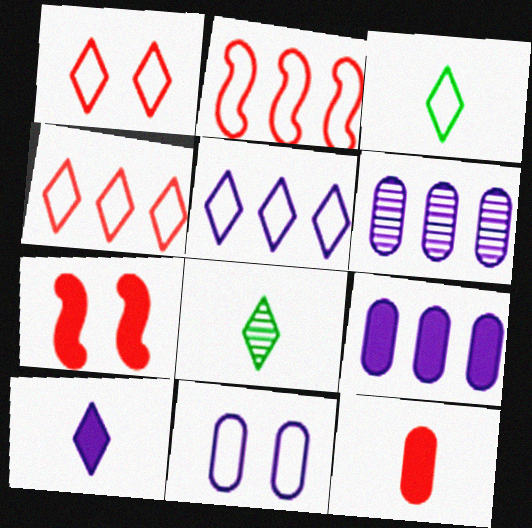[[1, 3, 5], 
[2, 3, 11], 
[3, 6, 7]]